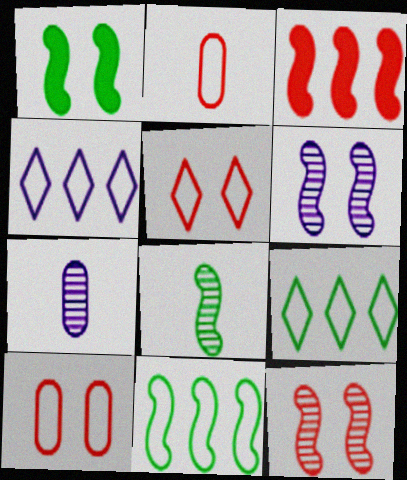[[1, 8, 11]]